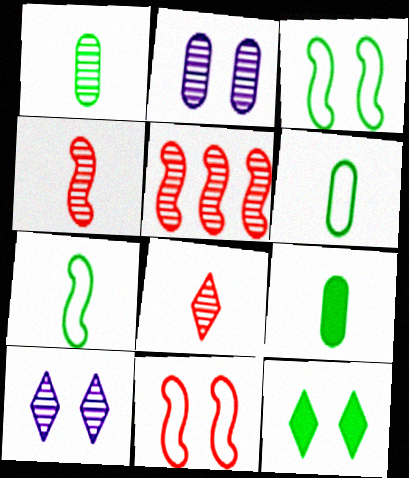[[1, 5, 10], 
[1, 6, 9], 
[2, 11, 12]]